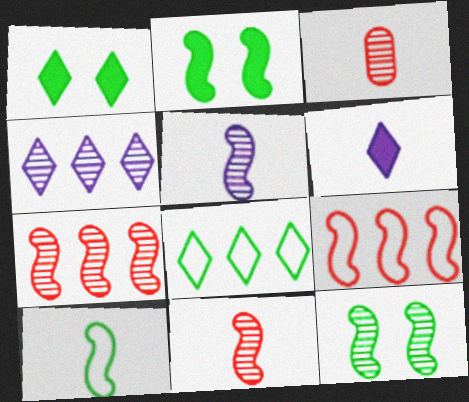[[2, 5, 9], 
[3, 4, 12], 
[3, 6, 10], 
[5, 7, 12]]